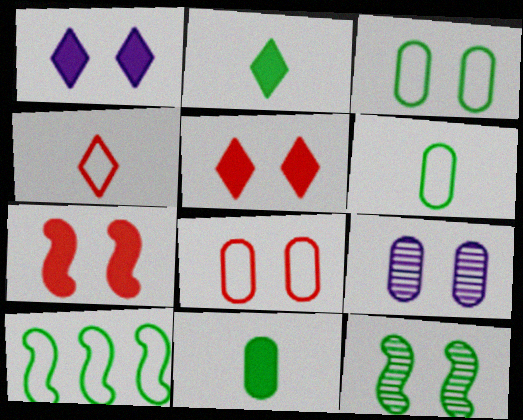[[1, 8, 12]]